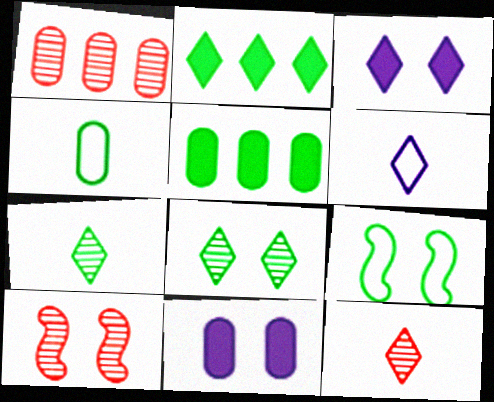[[1, 4, 11], 
[1, 10, 12], 
[5, 6, 10], 
[5, 7, 9]]